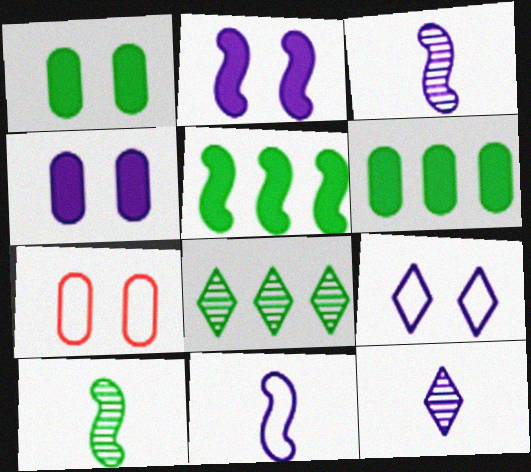[[5, 7, 12]]